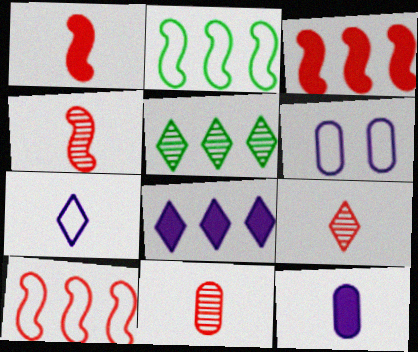[[1, 5, 6], 
[4, 9, 11]]